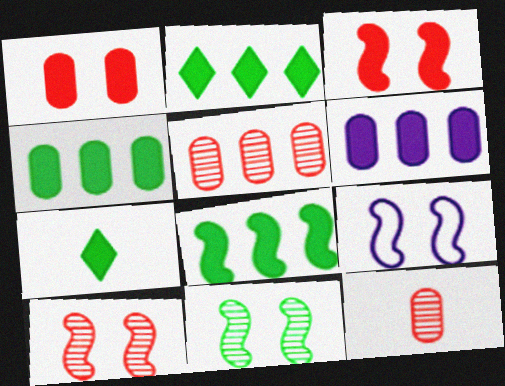[[2, 4, 8], 
[2, 9, 12], 
[3, 6, 7], 
[3, 9, 11], 
[5, 7, 9]]